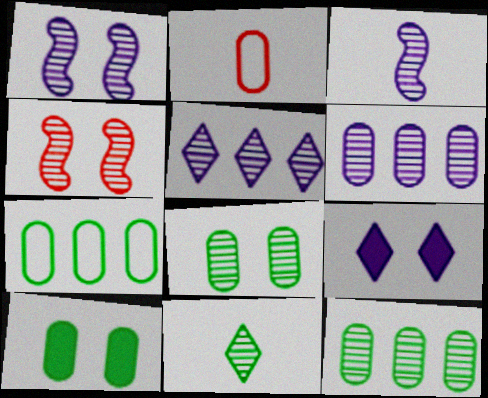[[2, 6, 10], 
[4, 6, 11]]